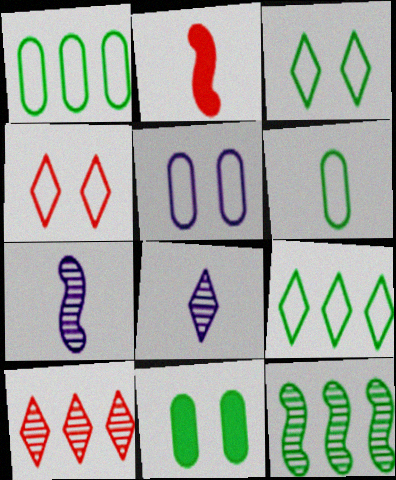[[2, 6, 8]]